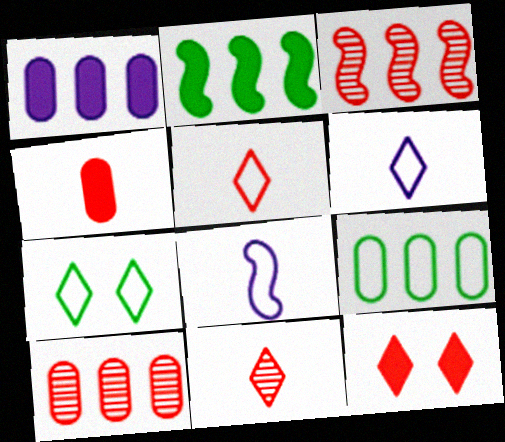[[1, 9, 10]]